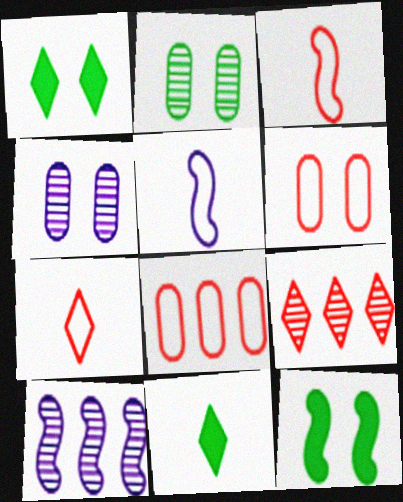[[3, 10, 12], 
[6, 10, 11]]